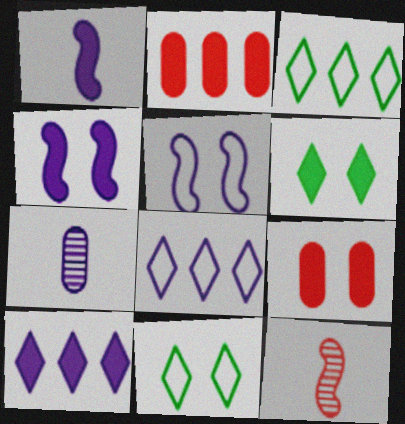[[1, 2, 6], 
[4, 6, 9], 
[4, 7, 8], 
[5, 7, 10]]